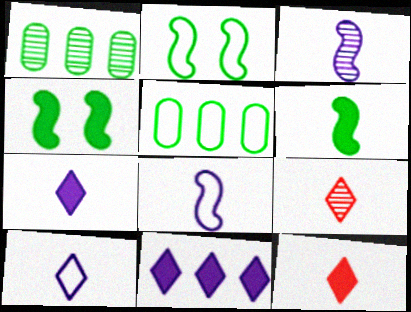[]